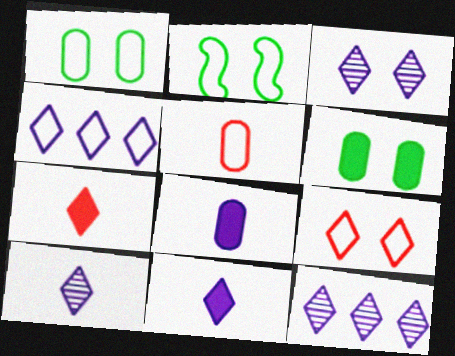[[2, 4, 5], 
[3, 4, 11], 
[3, 10, 12]]